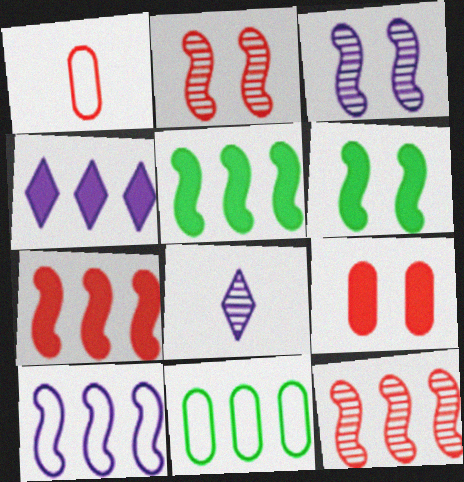[[4, 11, 12], 
[5, 10, 12]]